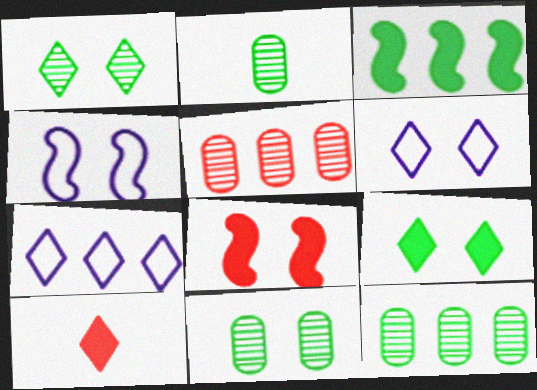[[1, 7, 10], 
[2, 7, 8], 
[2, 11, 12], 
[3, 5, 7], 
[4, 10, 12], 
[6, 8, 11]]